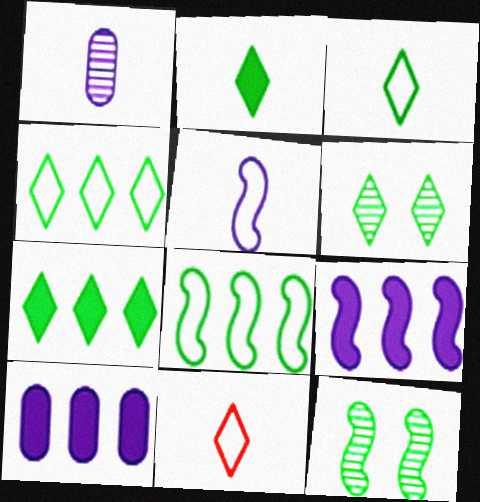[[2, 4, 6], 
[3, 6, 7], 
[10, 11, 12]]